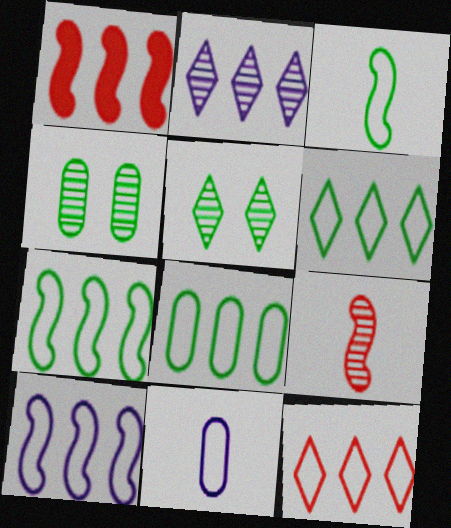[[1, 2, 8], 
[1, 5, 11], 
[2, 4, 9], 
[6, 7, 8], 
[8, 10, 12]]